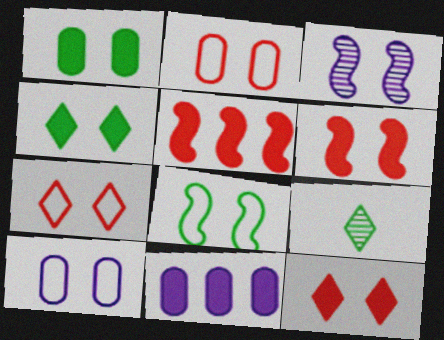[[1, 3, 7], 
[2, 3, 4], 
[3, 6, 8], 
[5, 9, 10], 
[7, 8, 10]]